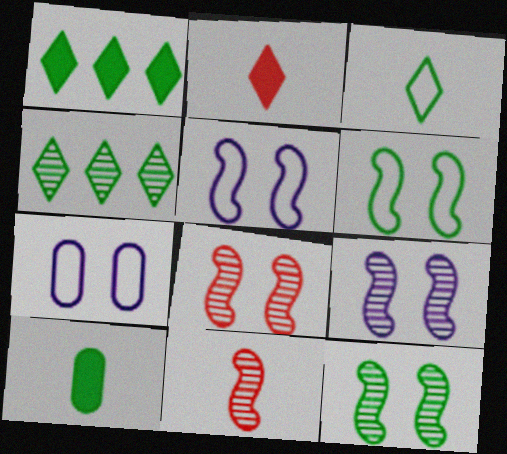[[1, 7, 11], 
[4, 6, 10], 
[8, 9, 12]]